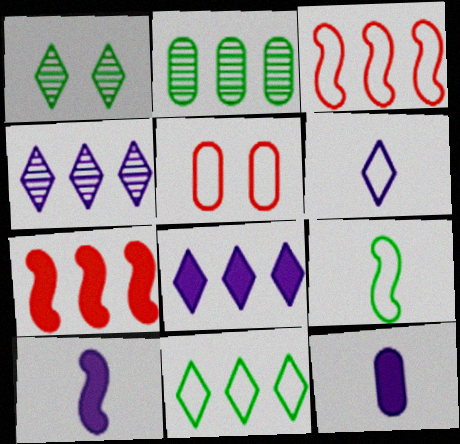[[1, 3, 12], 
[2, 3, 8], 
[2, 5, 12]]